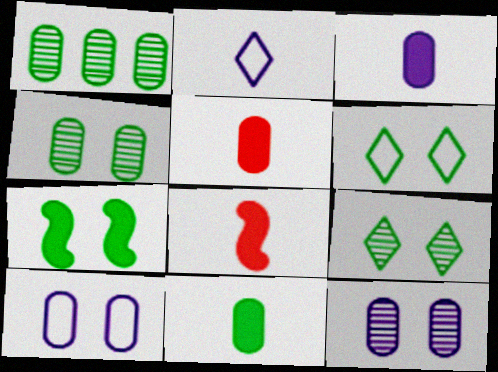[[1, 5, 10], 
[3, 5, 11], 
[4, 6, 7]]